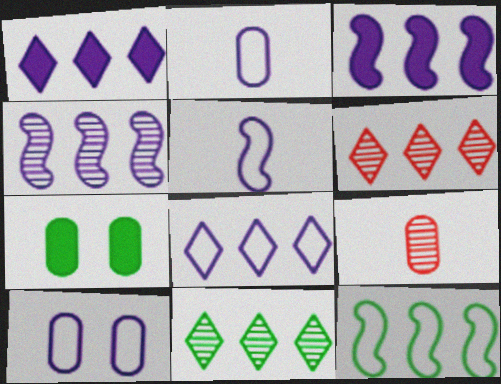[[5, 6, 7], 
[5, 8, 10]]